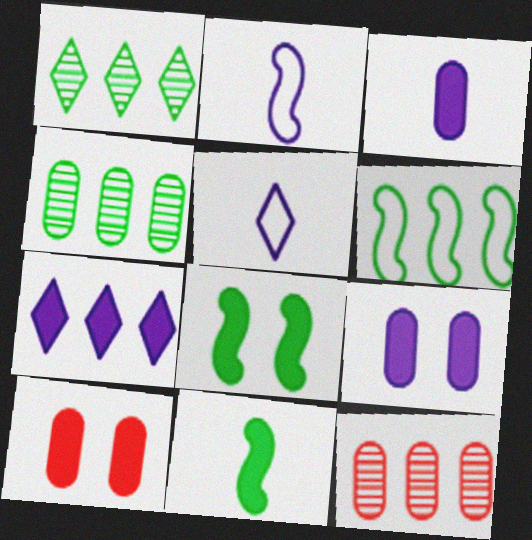[[1, 2, 10], 
[5, 8, 12], 
[6, 7, 12], 
[7, 10, 11]]